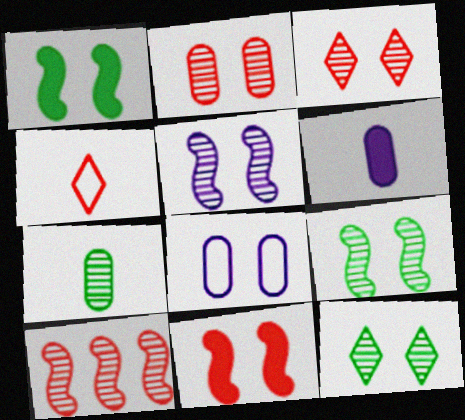[[1, 3, 8], 
[2, 5, 12], 
[8, 11, 12]]